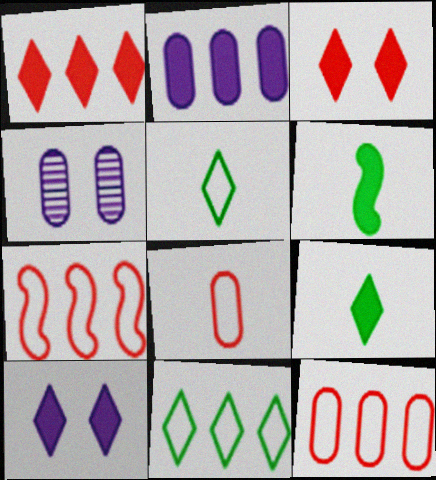[[1, 9, 10], 
[2, 3, 6], 
[4, 7, 9]]